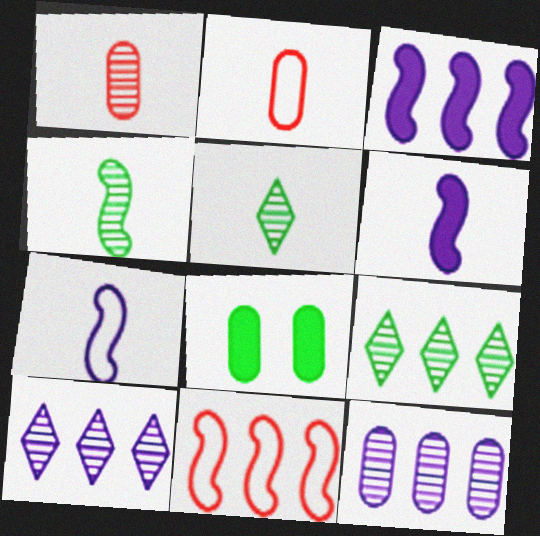[[2, 5, 6], 
[2, 8, 12]]